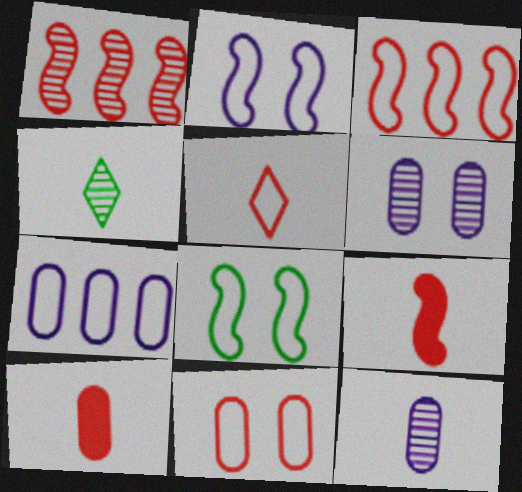[[1, 4, 6], 
[3, 5, 11], 
[5, 7, 8]]